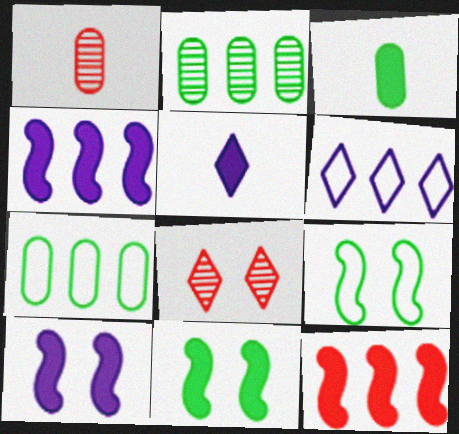[[1, 6, 11], 
[2, 6, 12]]